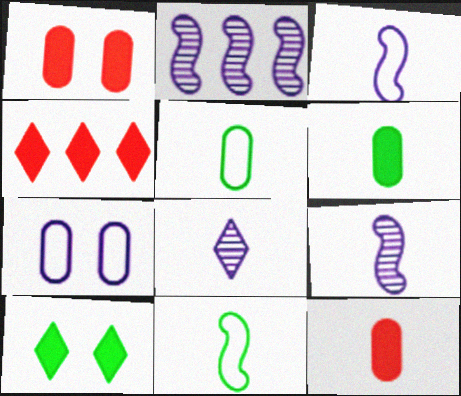[[8, 11, 12]]